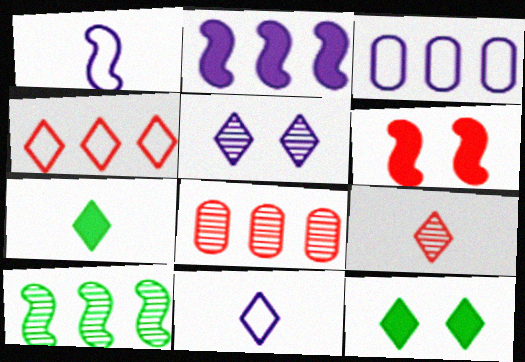[[1, 6, 10], 
[1, 8, 12], 
[4, 5, 7], 
[7, 9, 11]]